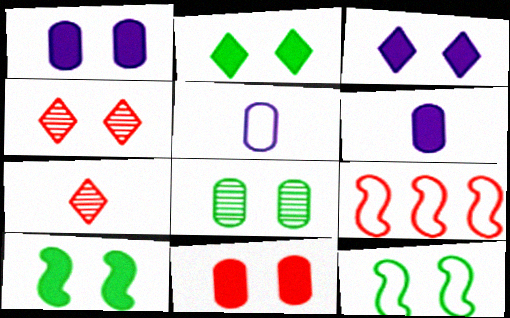[[1, 4, 12], 
[2, 8, 12], 
[3, 10, 11], 
[7, 9, 11]]